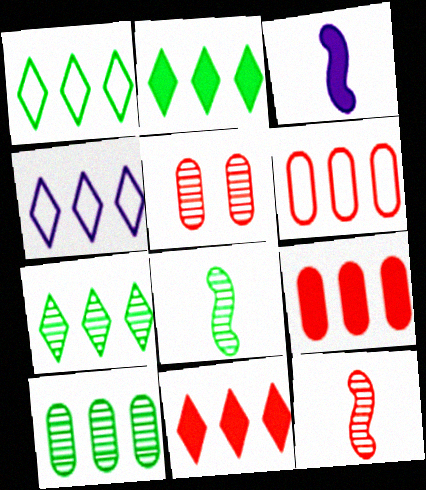[[1, 2, 7], 
[1, 3, 5], 
[4, 7, 11]]